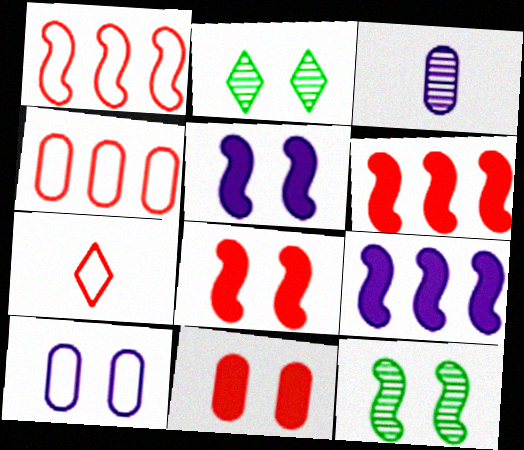[[2, 8, 10]]